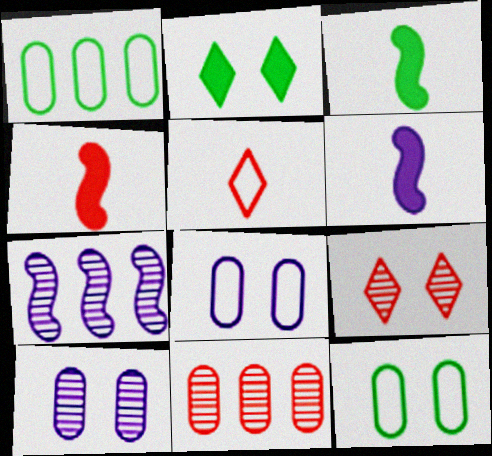[[1, 6, 9], 
[3, 4, 6]]